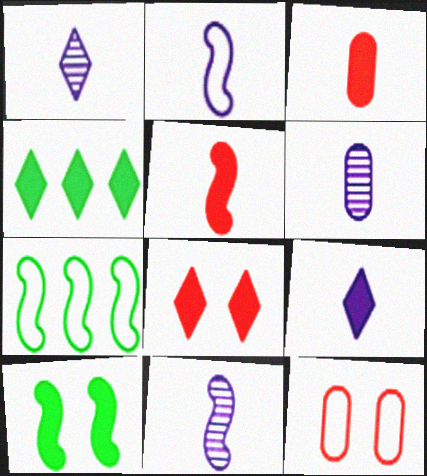[[1, 6, 11], 
[2, 6, 9], 
[4, 8, 9], 
[4, 11, 12], 
[6, 7, 8]]